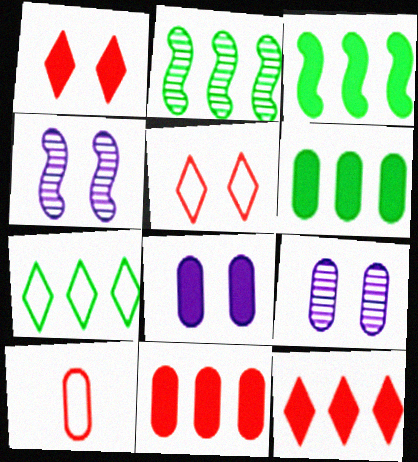[[2, 6, 7], 
[6, 9, 10]]